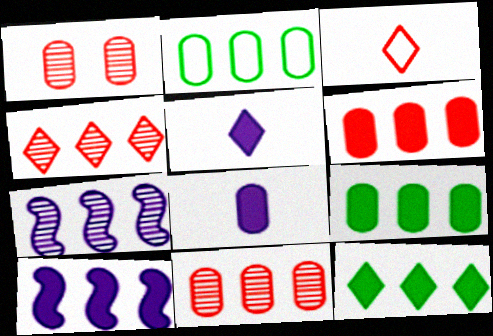[[1, 2, 8], 
[2, 4, 10], 
[6, 10, 12]]